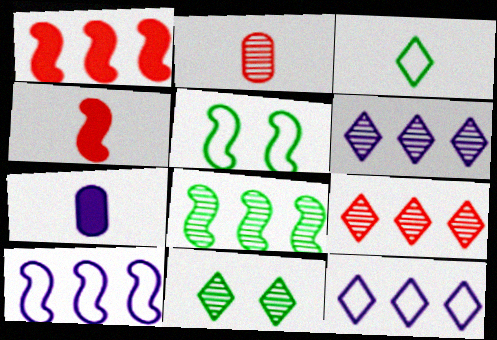[[1, 8, 10], 
[5, 7, 9]]